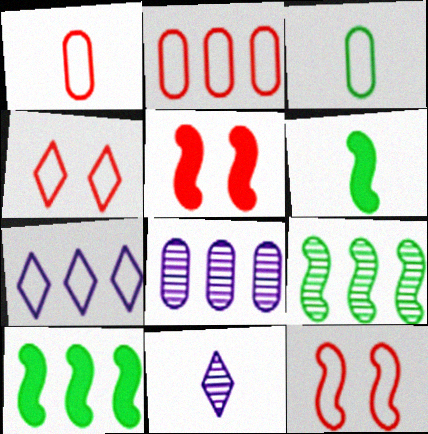[[1, 6, 11], 
[3, 7, 12], 
[4, 6, 8]]